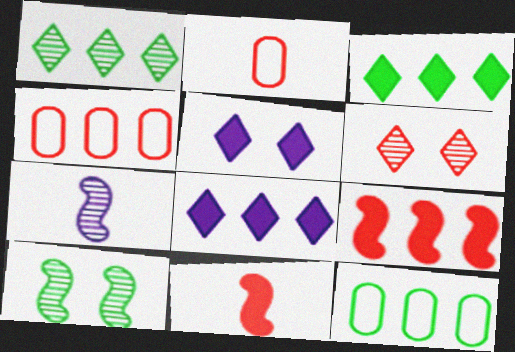[[2, 6, 9], 
[2, 8, 10], 
[4, 6, 11]]